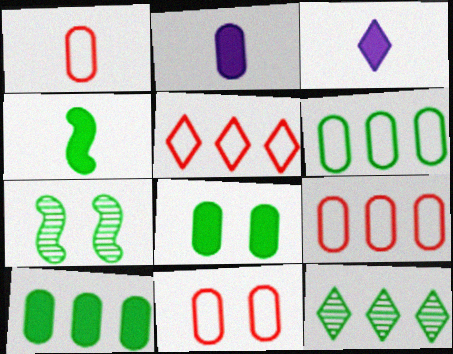[[1, 9, 11], 
[2, 5, 7], 
[3, 7, 9]]